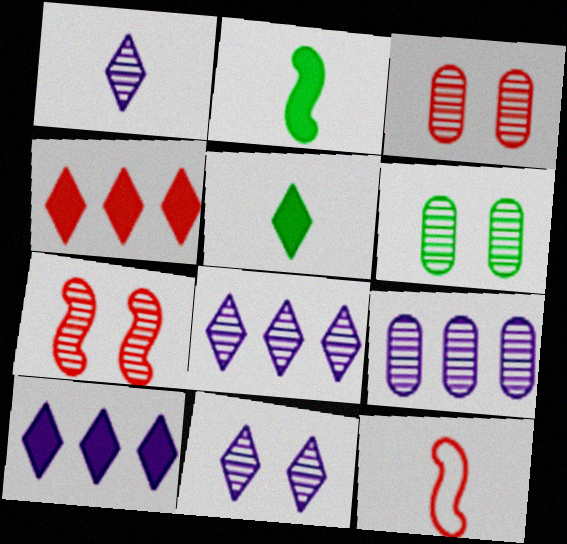[[1, 8, 11], 
[3, 4, 12], 
[6, 7, 11], 
[6, 10, 12]]